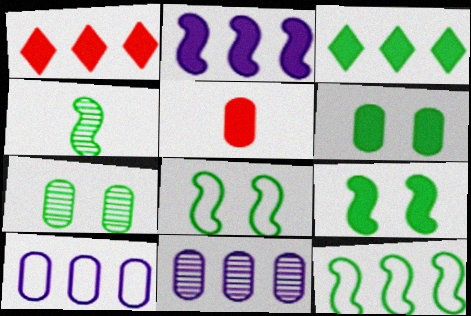[[1, 11, 12], 
[4, 9, 12], 
[5, 7, 10]]